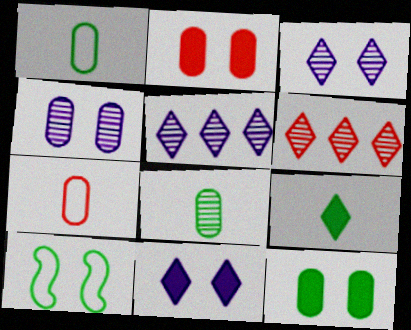[[2, 3, 10]]